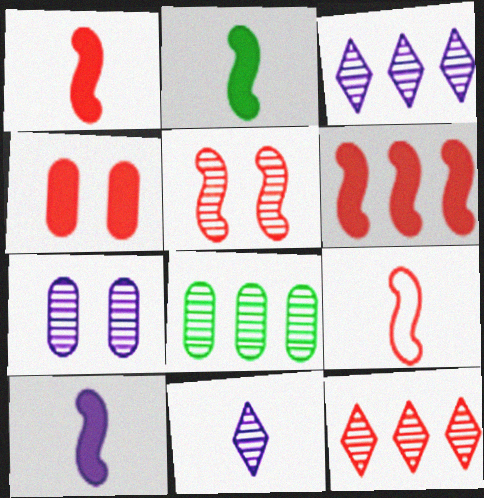[[1, 2, 10], 
[4, 9, 12], 
[5, 6, 9], 
[5, 8, 11]]